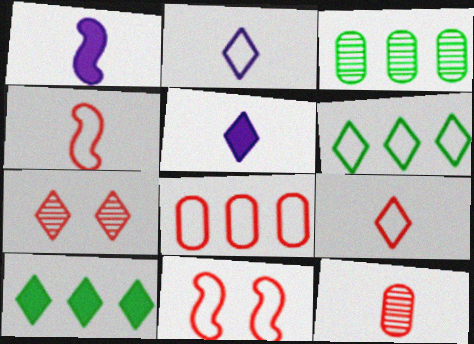[[2, 7, 10], 
[3, 5, 11], 
[5, 6, 7], 
[8, 9, 11]]